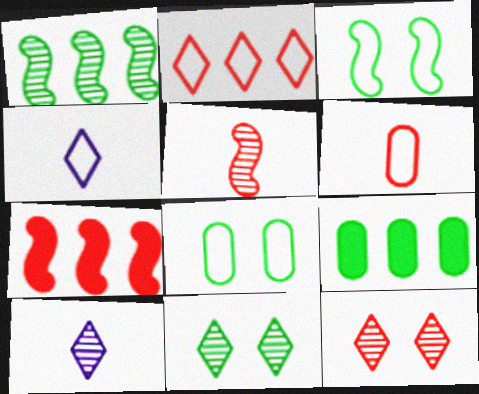[[6, 7, 12], 
[7, 8, 10]]